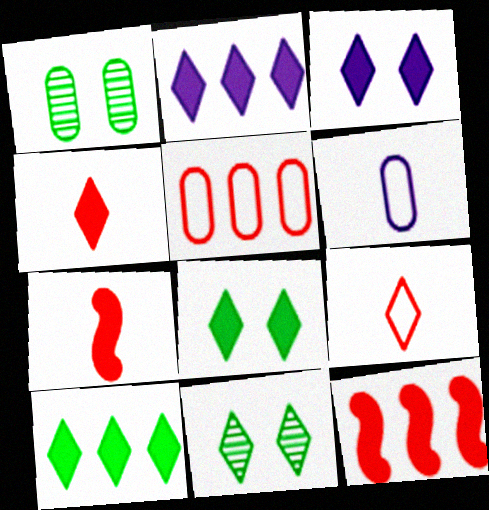[[2, 4, 8], 
[2, 9, 11], 
[3, 4, 10], 
[6, 11, 12]]